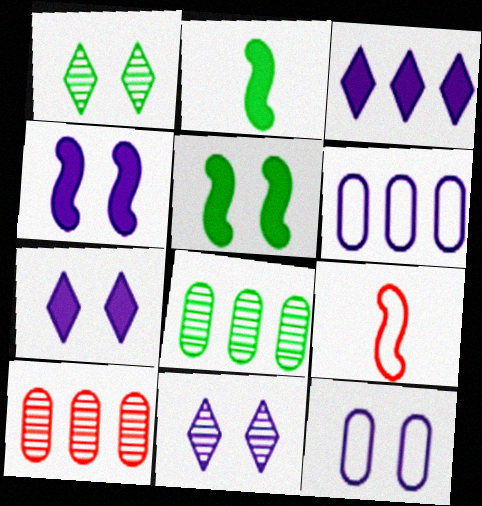[[4, 11, 12], 
[7, 8, 9]]